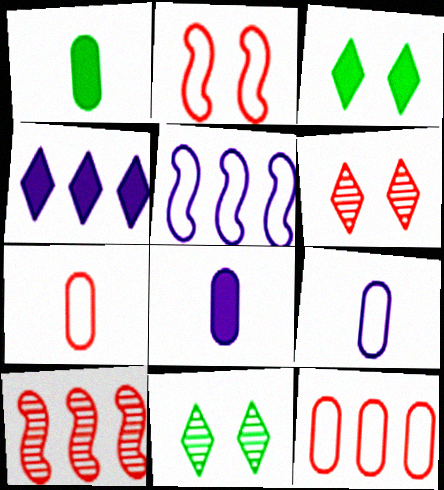[[1, 5, 6], 
[3, 9, 10]]